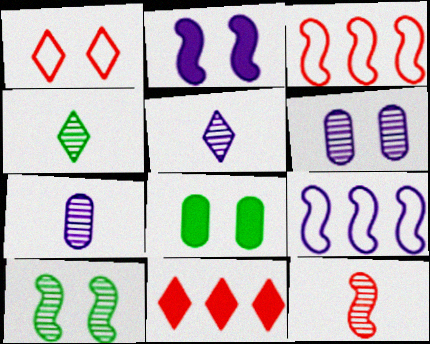[[3, 5, 8], 
[4, 7, 12]]